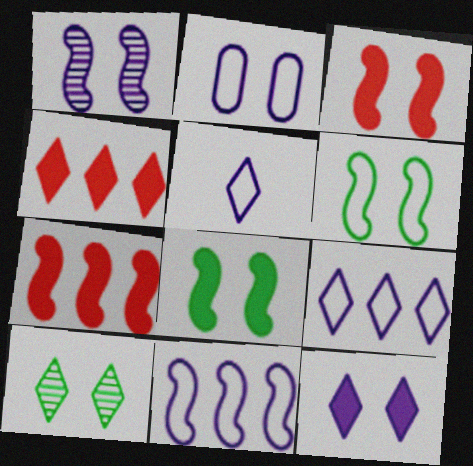[[1, 2, 12], 
[1, 3, 6], 
[2, 3, 10], 
[2, 5, 11], 
[4, 5, 10]]